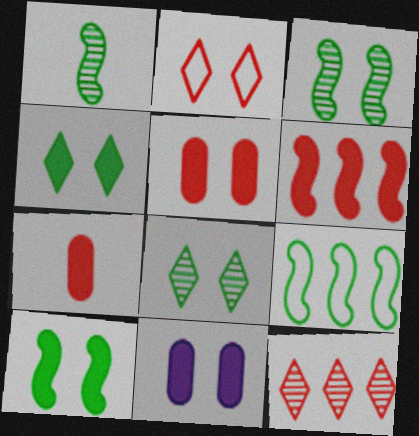[[1, 9, 10], 
[2, 3, 11]]